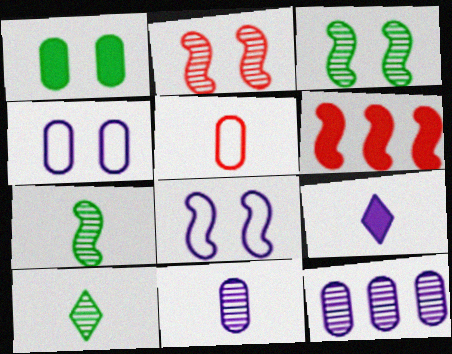[[1, 5, 12], 
[1, 6, 9], 
[2, 10, 12], 
[4, 6, 10], 
[5, 7, 9], 
[6, 7, 8], 
[8, 9, 12]]